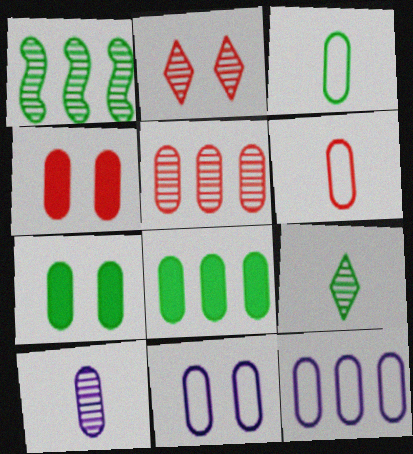[[1, 2, 10], 
[4, 5, 6], 
[5, 8, 12]]